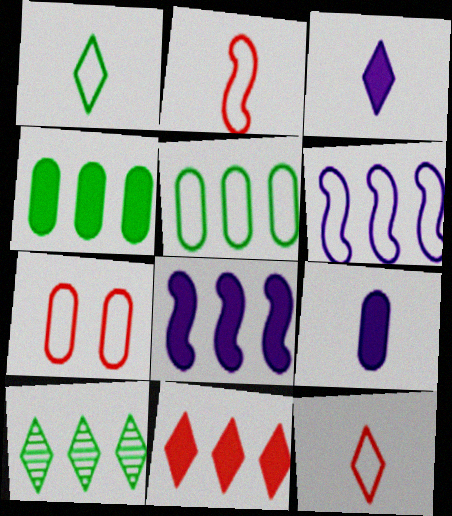[[1, 6, 7], 
[4, 8, 11]]